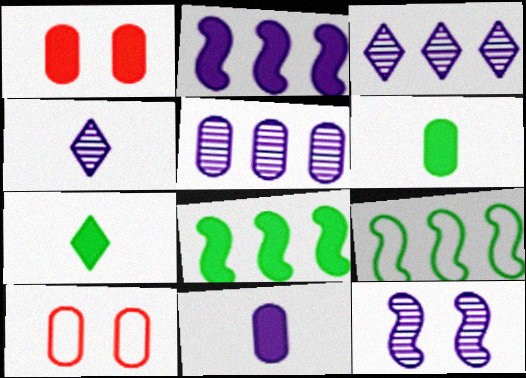[[1, 2, 7], 
[1, 4, 9], 
[4, 5, 12], 
[4, 8, 10], 
[5, 6, 10]]